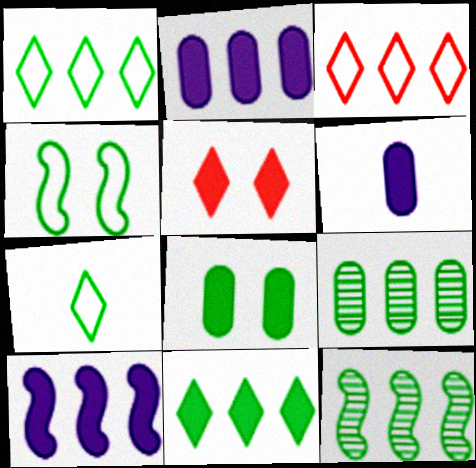[[2, 3, 12], 
[3, 9, 10], 
[7, 8, 12]]